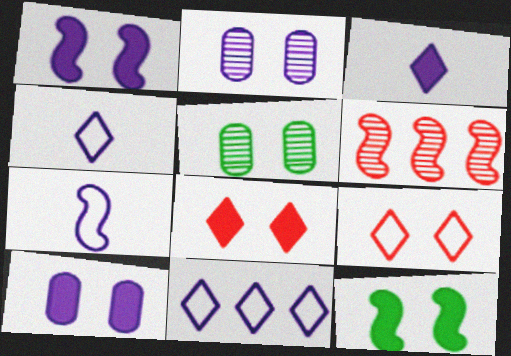[[1, 5, 9], 
[2, 9, 12], 
[6, 7, 12], 
[8, 10, 12]]